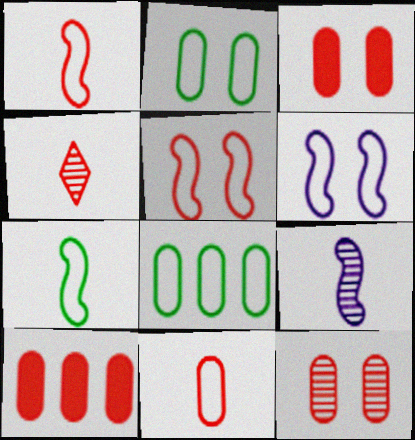[[4, 5, 10], 
[10, 11, 12]]